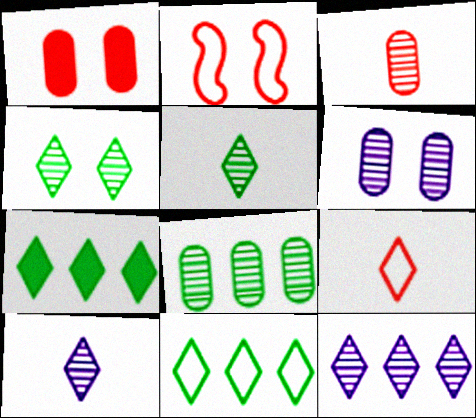[[3, 6, 8]]